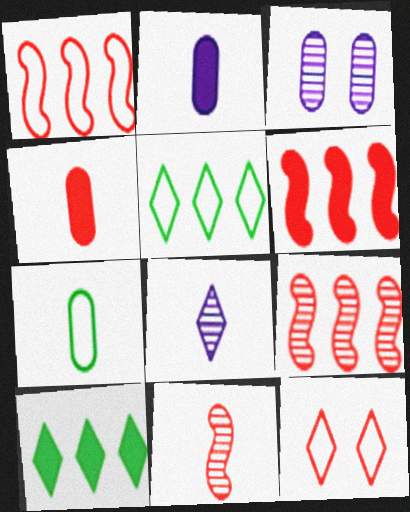[[1, 6, 9], 
[4, 9, 12], 
[8, 10, 12]]